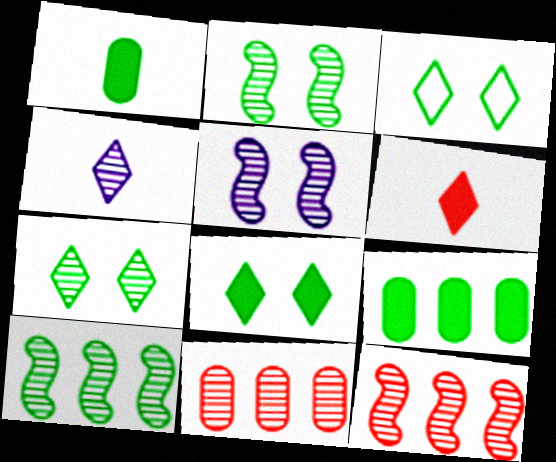[[1, 3, 10], 
[2, 4, 11], 
[3, 7, 8]]